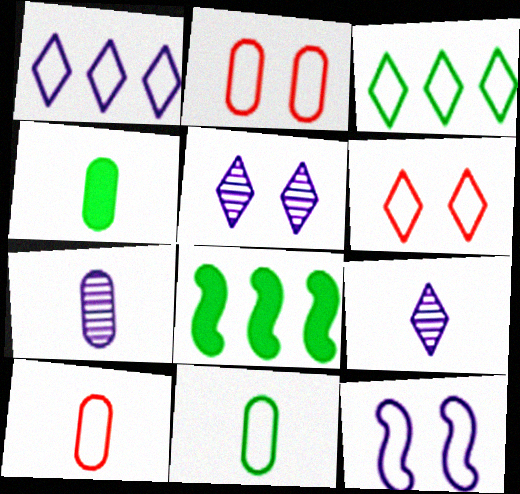[[2, 8, 9], 
[3, 10, 12], 
[4, 7, 10], 
[5, 8, 10], 
[6, 7, 8]]